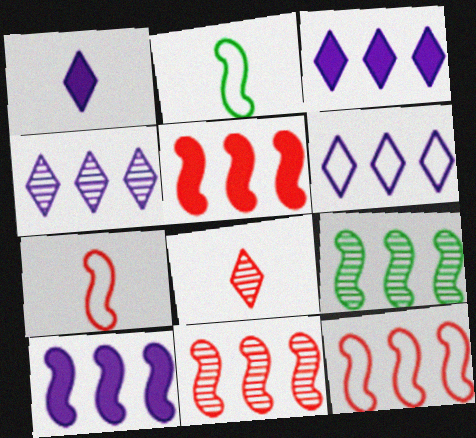[[3, 4, 6], 
[5, 11, 12], 
[9, 10, 12]]